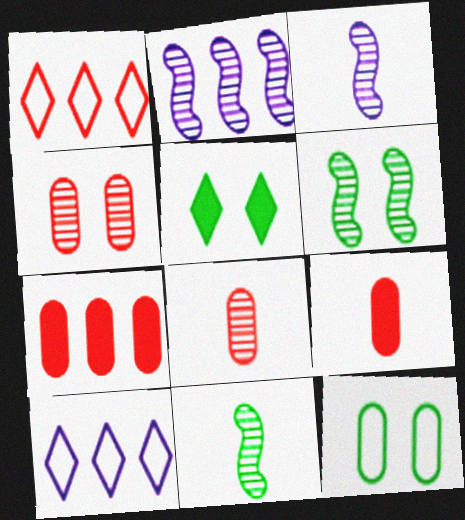[[5, 6, 12], 
[6, 9, 10]]